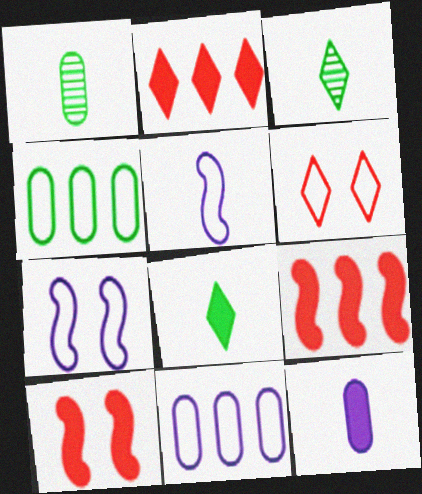[[1, 2, 7], 
[3, 10, 11], 
[4, 5, 6]]